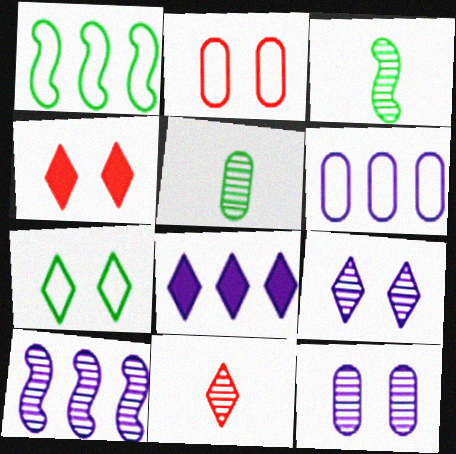[[2, 3, 8], 
[3, 4, 6], 
[4, 7, 9], 
[6, 8, 10], 
[7, 8, 11]]